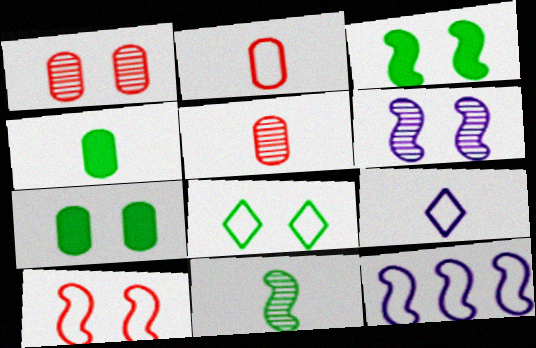[[2, 8, 12], 
[3, 6, 10]]